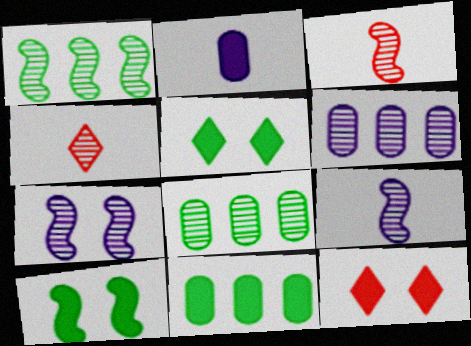[[1, 3, 7], 
[4, 7, 8]]